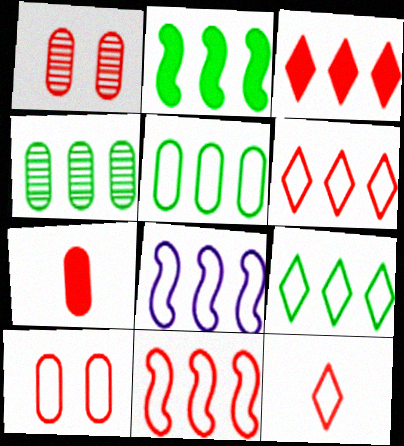[[2, 4, 9], 
[3, 4, 8], 
[5, 6, 8], 
[10, 11, 12]]